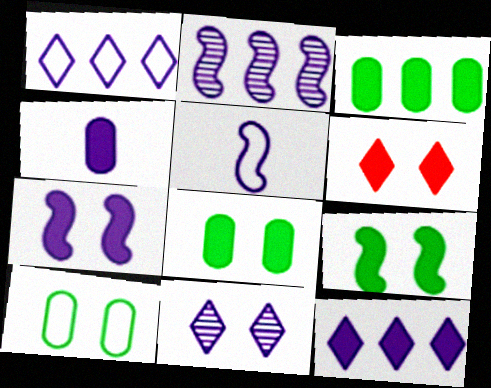[[2, 5, 7], 
[4, 7, 12], 
[6, 7, 8]]